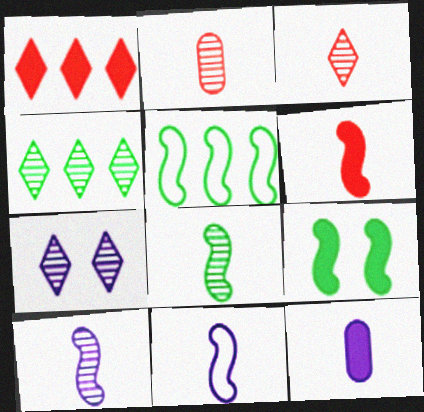[[1, 9, 12], 
[3, 4, 7], 
[5, 8, 9], 
[6, 8, 11]]